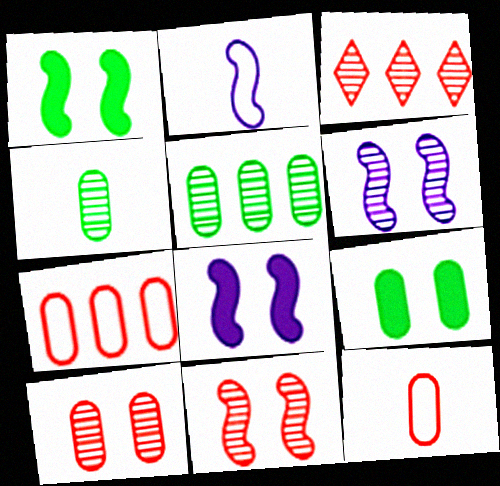[[2, 3, 9], 
[3, 4, 6]]